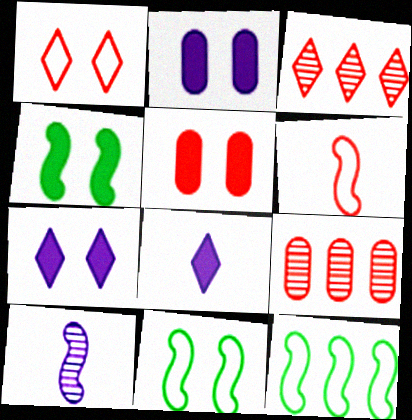[[3, 5, 6], 
[4, 5, 7], 
[8, 9, 11]]